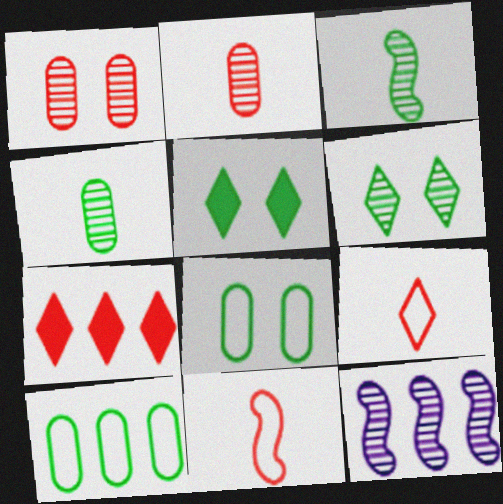[[1, 7, 11], 
[2, 6, 12], 
[3, 5, 10], 
[7, 10, 12]]